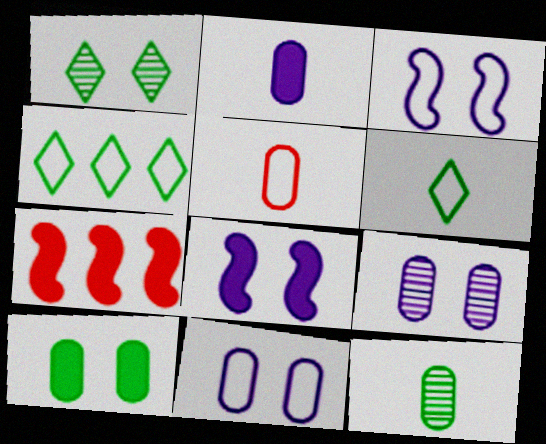[[2, 5, 12], 
[3, 4, 5], 
[6, 7, 9]]